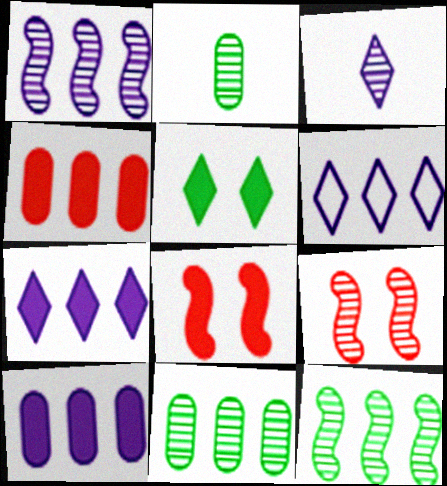[[1, 6, 10], 
[2, 6, 8], 
[3, 9, 11], 
[4, 6, 12]]